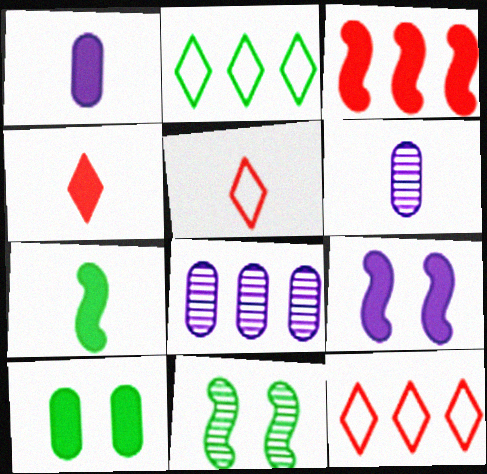[[1, 4, 7], 
[1, 11, 12], 
[2, 3, 8], 
[3, 7, 9], 
[5, 6, 7]]